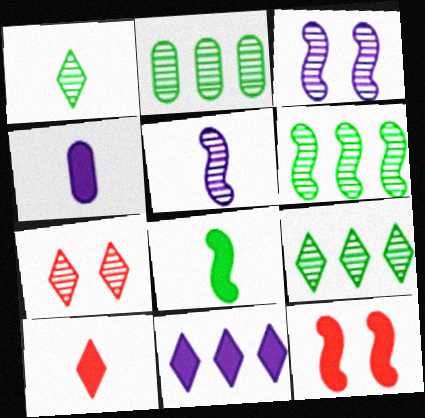[[2, 5, 7], 
[2, 6, 9], 
[4, 8, 10]]